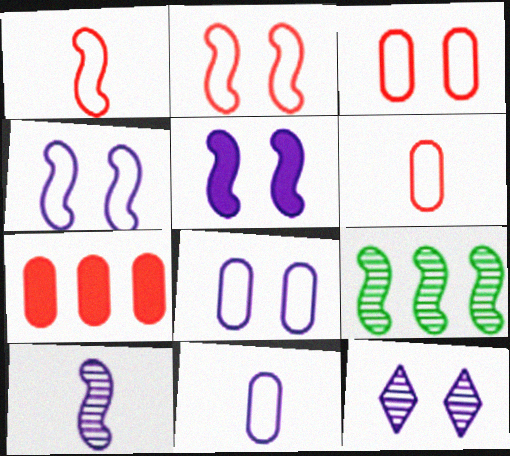[[1, 5, 9], 
[5, 8, 12]]